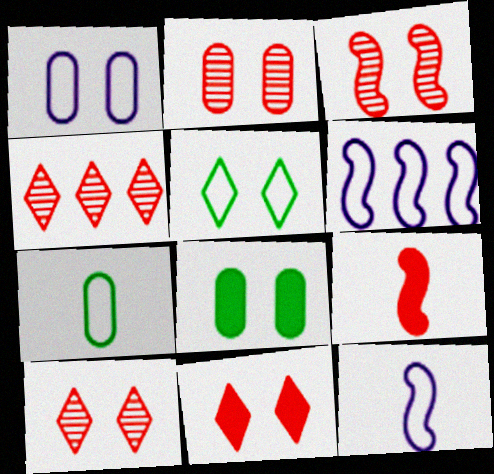[[1, 2, 8], 
[2, 3, 10], 
[4, 8, 12]]